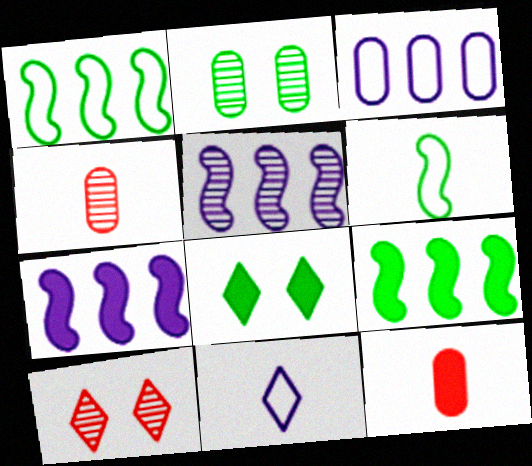[[2, 3, 12], 
[7, 8, 12]]